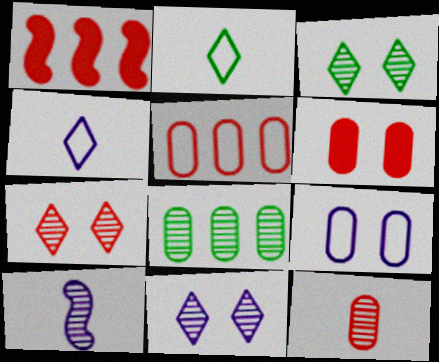[[3, 7, 11], 
[5, 6, 12], 
[7, 8, 10]]